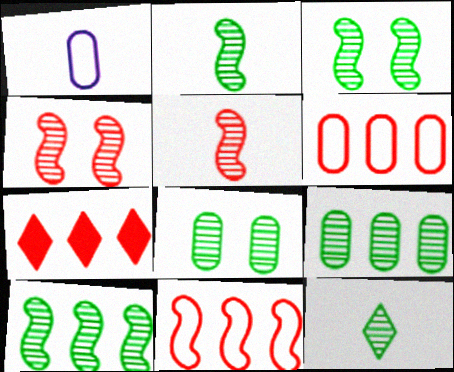[[1, 3, 7], 
[2, 3, 10], 
[3, 9, 12], 
[8, 10, 12]]